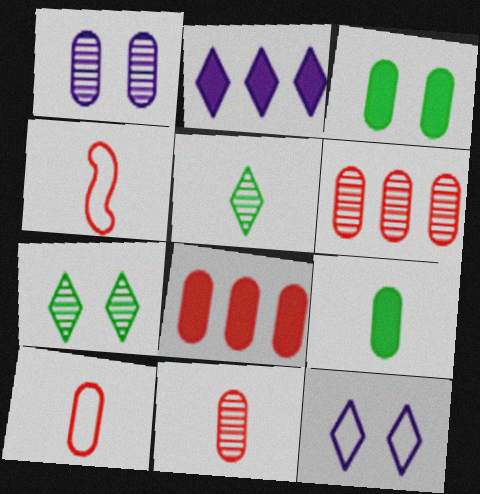[]